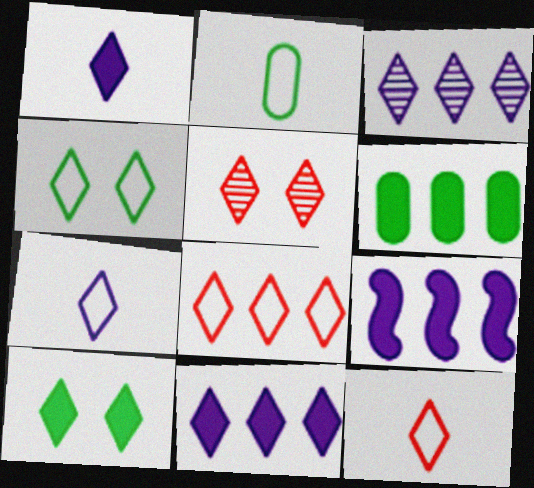[[2, 5, 9], 
[3, 10, 12], 
[4, 7, 8]]